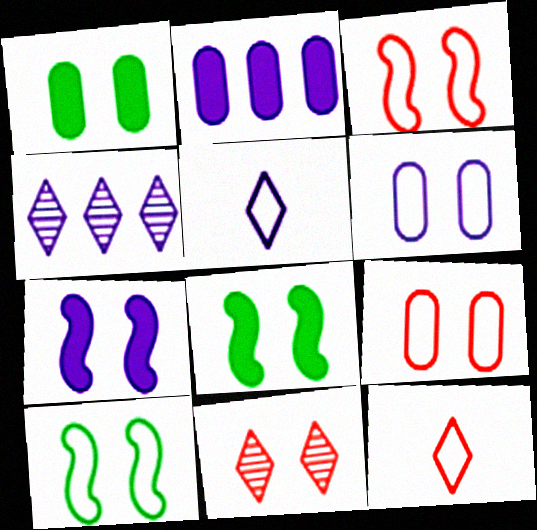[[6, 8, 11]]